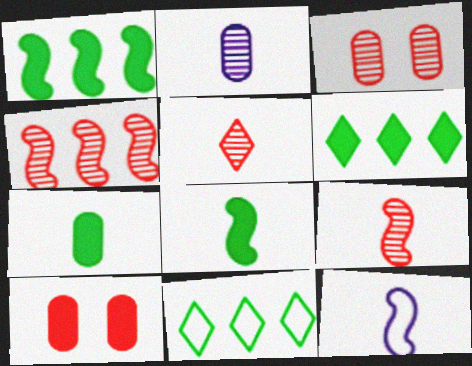[[3, 4, 5], 
[3, 6, 12], 
[5, 7, 12], 
[8, 9, 12]]